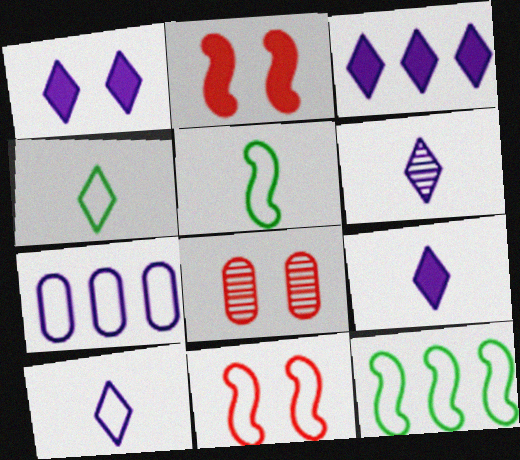[[1, 3, 9], 
[3, 5, 8], 
[4, 7, 11], 
[6, 9, 10], 
[8, 9, 12]]